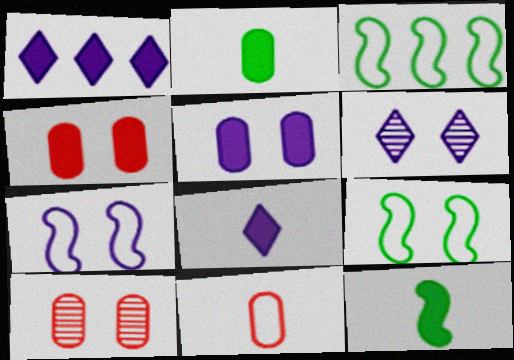[[1, 4, 12], 
[3, 8, 10], 
[4, 6, 9], 
[5, 6, 7]]